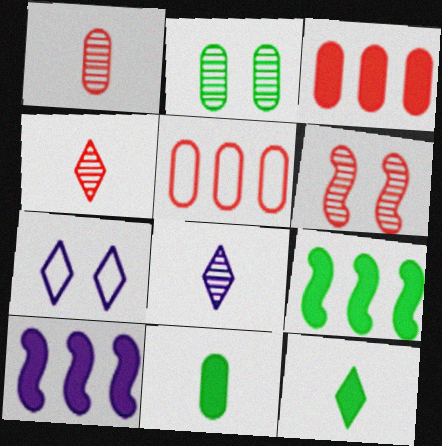[[1, 7, 9]]